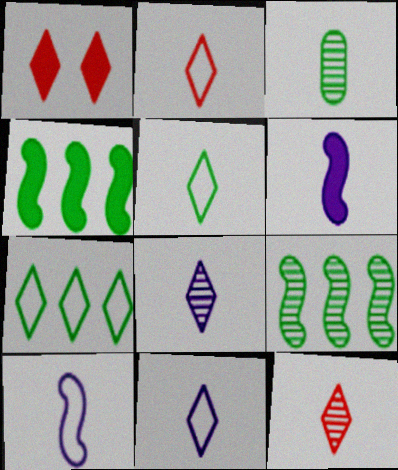[[1, 7, 8], 
[2, 3, 6], 
[2, 5, 11]]